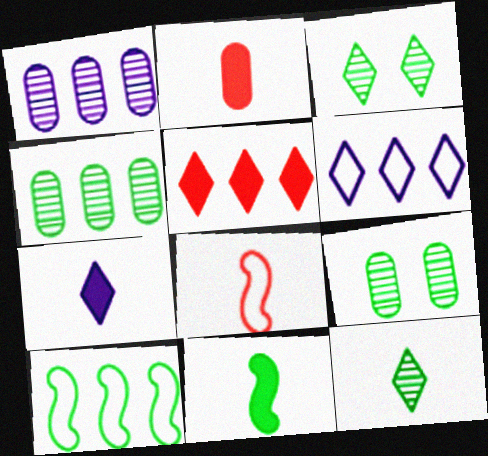[[1, 5, 10], 
[2, 7, 11]]